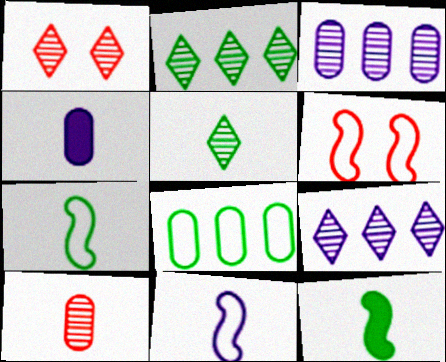[[1, 5, 9], 
[2, 4, 6]]